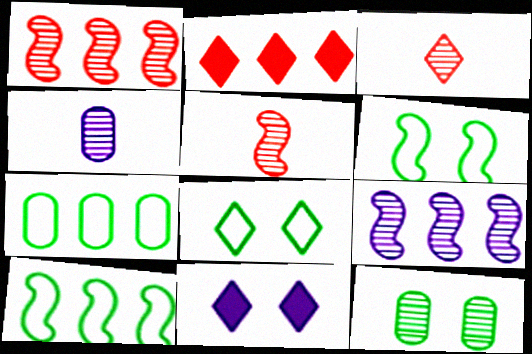[[2, 4, 6], 
[2, 7, 9], 
[3, 9, 12], 
[5, 7, 11]]